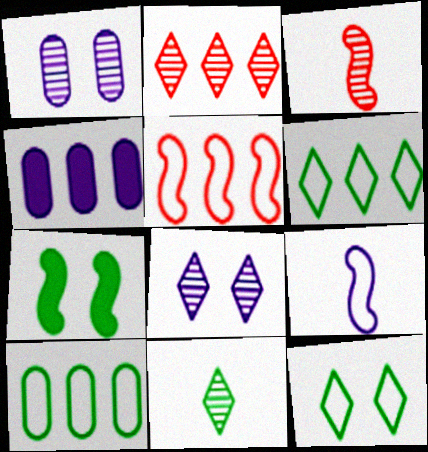[[2, 8, 11], 
[3, 4, 12], 
[4, 8, 9], 
[7, 10, 11]]